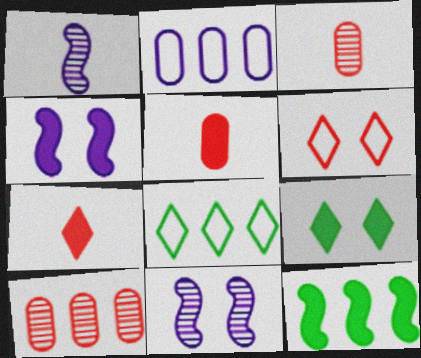[[3, 4, 8], 
[5, 8, 11]]